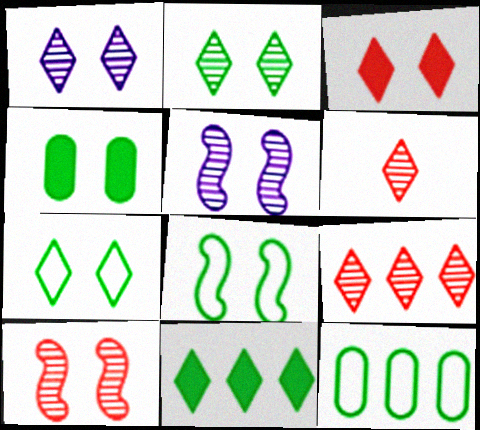[[1, 3, 7], 
[2, 4, 8]]